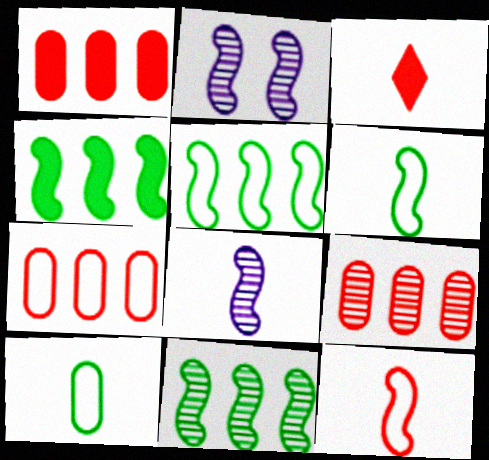[[1, 7, 9], 
[2, 4, 12], 
[3, 8, 10], 
[4, 5, 11]]